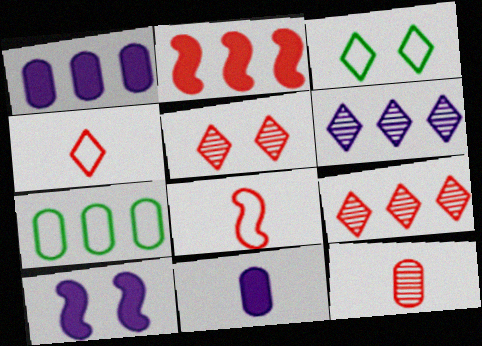[[2, 6, 7]]